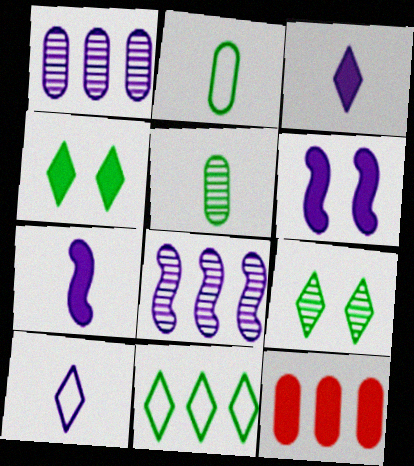[[1, 6, 10], 
[4, 7, 12], 
[8, 11, 12]]